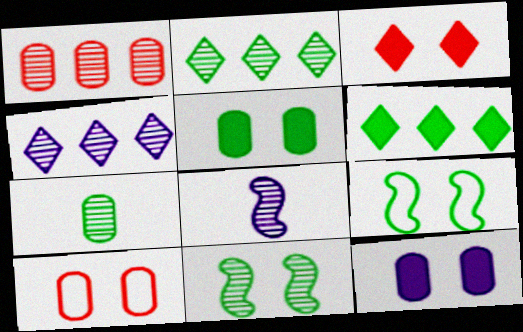[[2, 7, 11], 
[6, 7, 9], 
[6, 8, 10]]